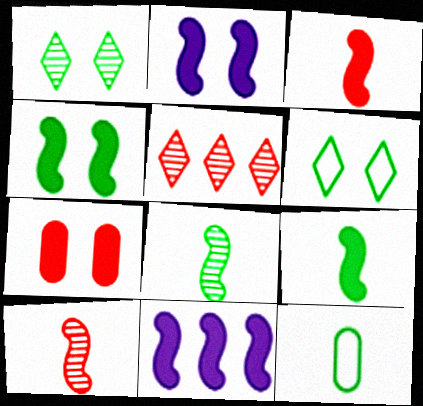[[2, 5, 12], 
[3, 4, 11]]